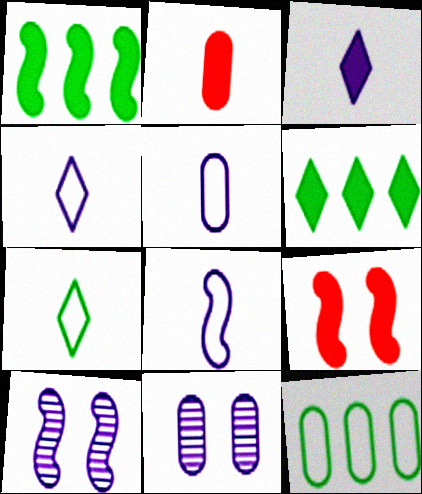[[2, 11, 12], 
[4, 5, 8]]